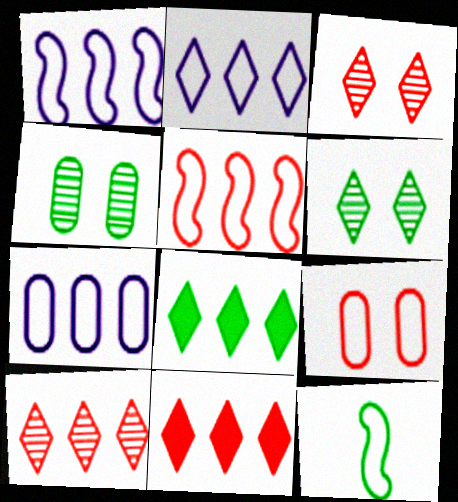[[1, 2, 7], 
[2, 8, 10], 
[2, 9, 12], 
[4, 8, 12]]